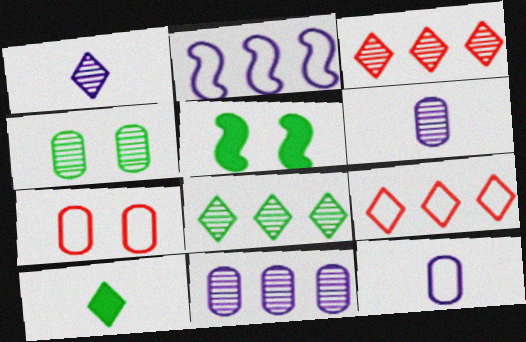[[3, 5, 12], 
[5, 6, 9]]